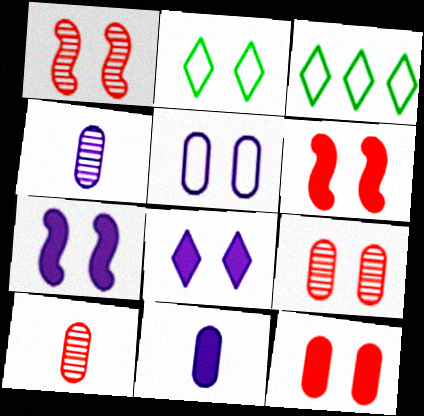[[1, 3, 11], 
[2, 7, 9], 
[3, 4, 6], 
[3, 7, 10]]